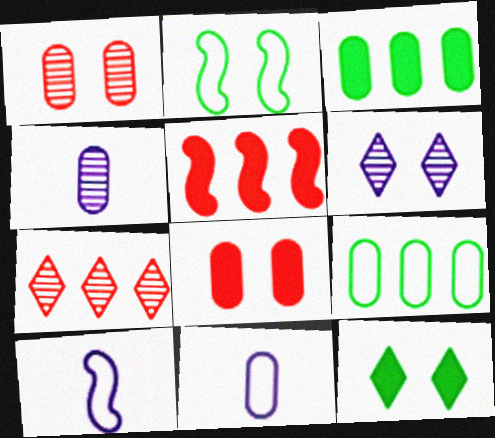[[1, 3, 11], 
[2, 6, 8], 
[4, 8, 9]]